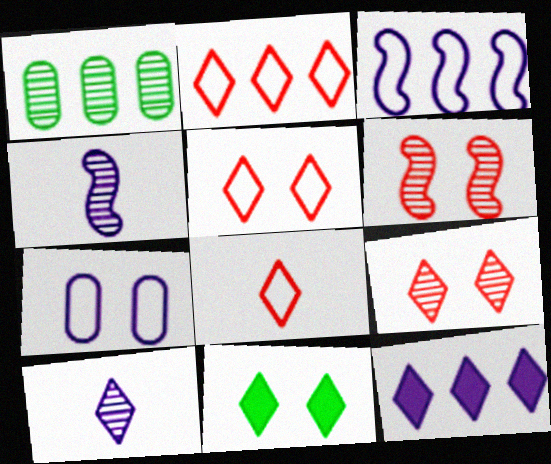[[1, 4, 9], 
[1, 6, 10], 
[2, 5, 8], 
[2, 10, 11], 
[4, 7, 12], 
[6, 7, 11]]